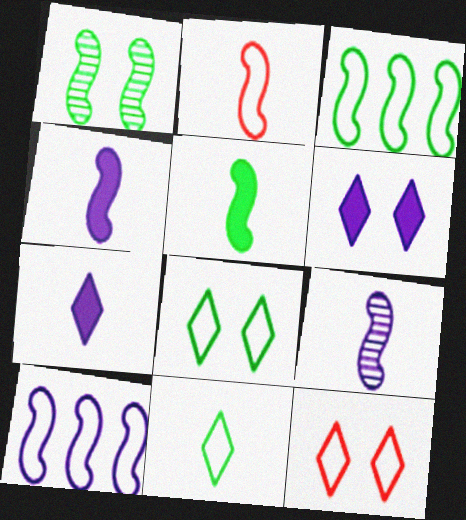[[1, 3, 5], 
[2, 5, 9]]